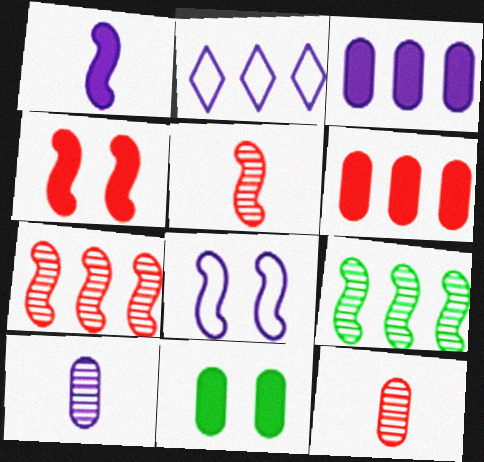[[2, 5, 11], 
[2, 6, 9]]